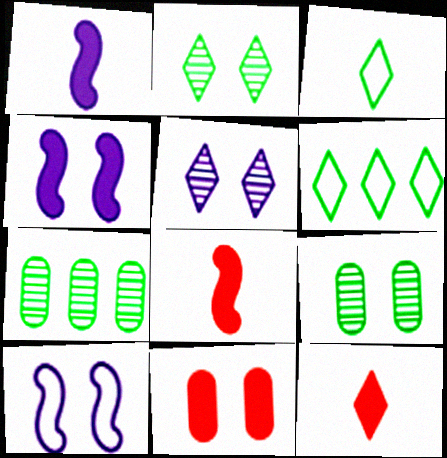[[2, 10, 11], 
[5, 6, 12], 
[7, 10, 12]]